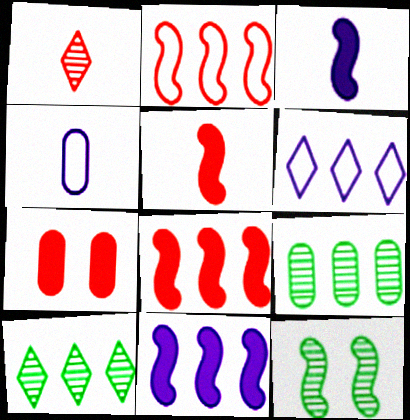[[1, 2, 7], 
[2, 3, 12], 
[4, 7, 9], 
[6, 8, 9]]